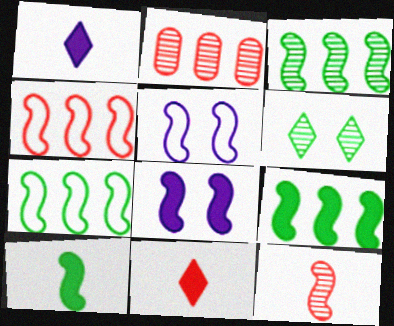[[3, 7, 9], 
[5, 9, 12], 
[7, 8, 12]]